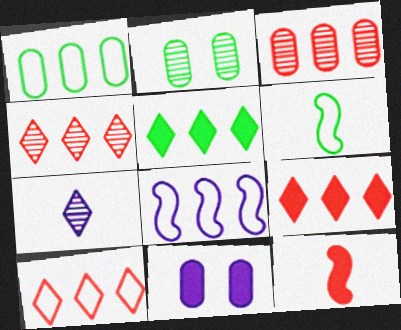[[1, 8, 10], 
[2, 5, 6], 
[3, 5, 8], 
[4, 6, 11], 
[4, 9, 10], 
[5, 11, 12], 
[7, 8, 11]]